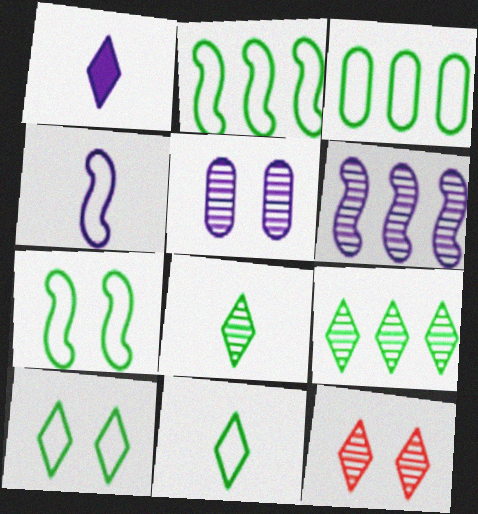[[3, 7, 11]]